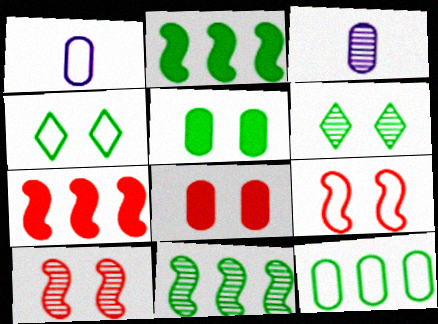[[1, 6, 7], 
[3, 4, 7], 
[3, 8, 12]]